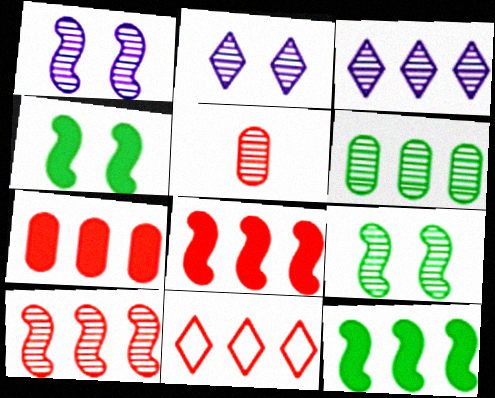[[3, 5, 9], 
[3, 6, 10], 
[7, 10, 11]]